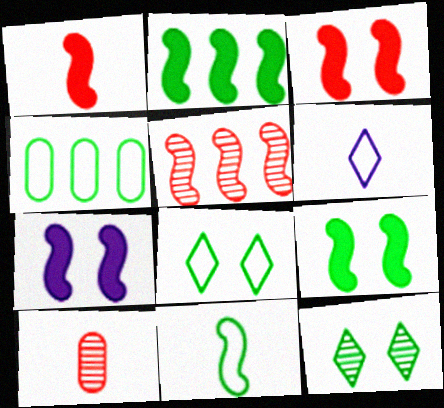[[1, 2, 7], 
[3, 7, 9], 
[4, 8, 11], 
[5, 7, 11]]